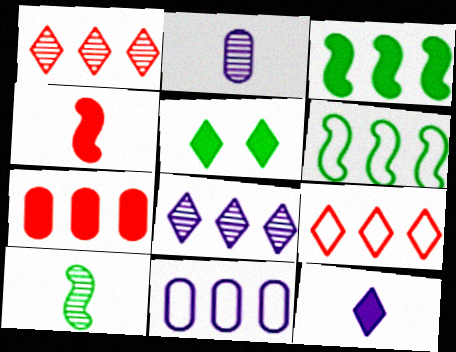[[1, 3, 11], 
[6, 7, 8], 
[6, 9, 11]]